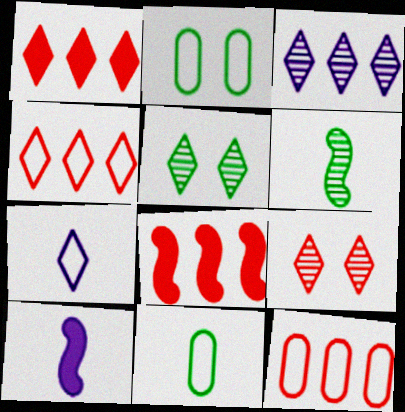[[1, 5, 7], 
[5, 10, 12]]